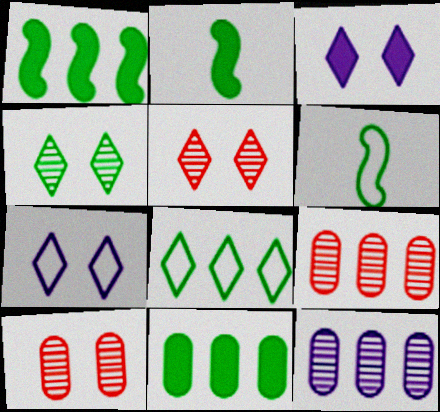[[2, 7, 9], 
[3, 6, 9], 
[4, 6, 11]]